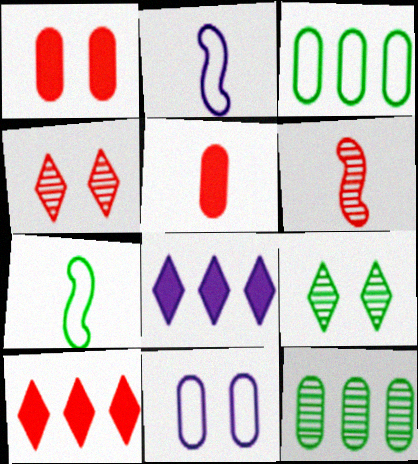[[5, 11, 12]]